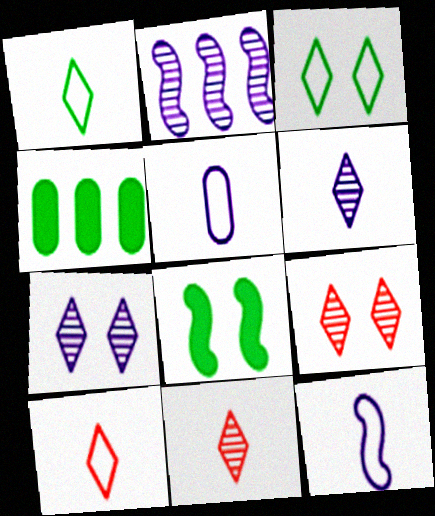[[4, 9, 12]]